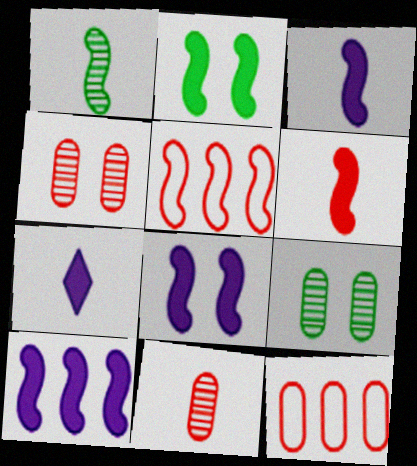[[1, 5, 8], 
[2, 6, 10], 
[3, 8, 10], 
[5, 7, 9]]